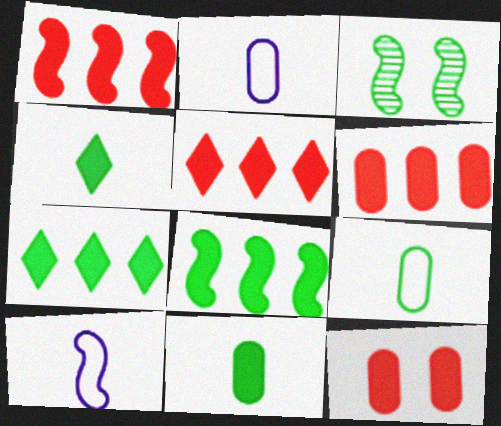[[1, 3, 10], 
[1, 5, 6], 
[2, 3, 5], 
[3, 7, 9]]